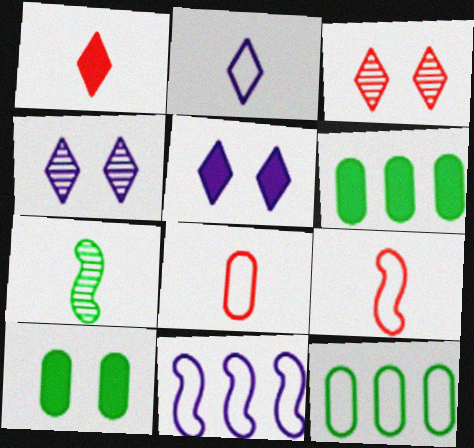[[4, 6, 9]]